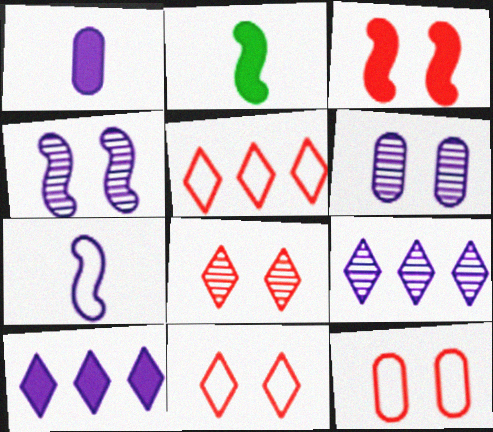[[2, 5, 6], 
[2, 9, 12], 
[3, 8, 12], 
[6, 7, 10]]